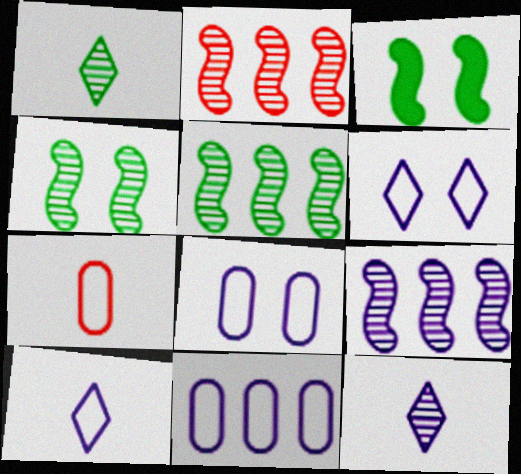[[2, 5, 9]]